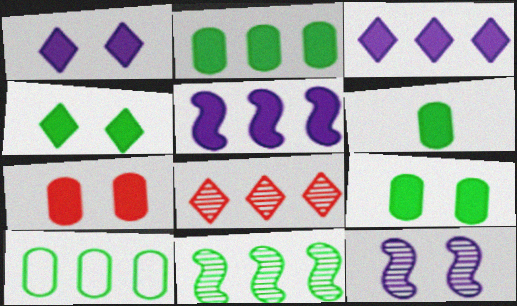[[2, 6, 9], 
[5, 8, 10]]